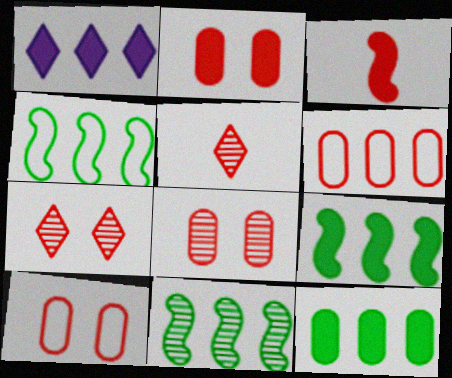[[1, 6, 11], 
[2, 8, 10], 
[3, 6, 7], 
[4, 9, 11]]